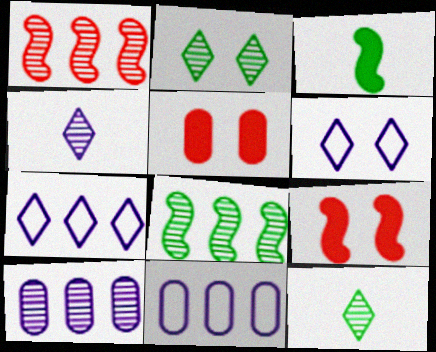[[9, 11, 12]]